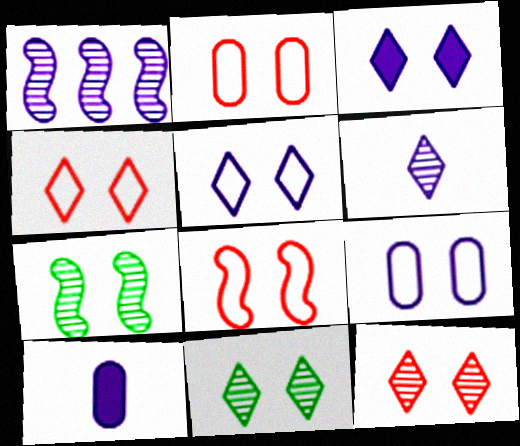[[1, 5, 10], 
[2, 3, 7], 
[2, 4, 8], 
[3, 4, 11]]